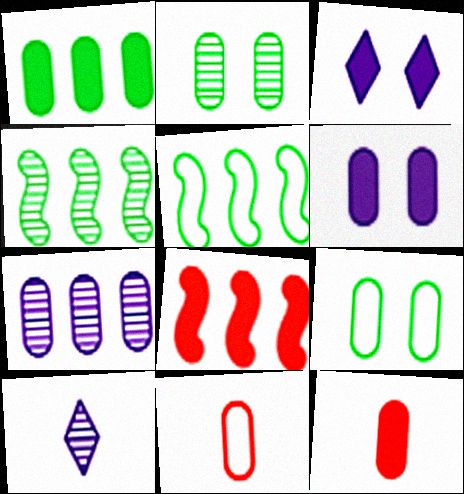[[1, 6, 12], 
[3, 4, 11], 
[7, 9, 12], 
[8, 9, 10]]